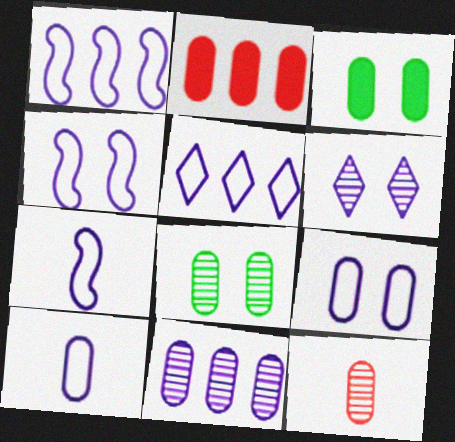[[1, 4, 7], 
[2, 8, 10], 
[4, 5, 10], 
[5, 7, 9], 
[8, 11, 12]]